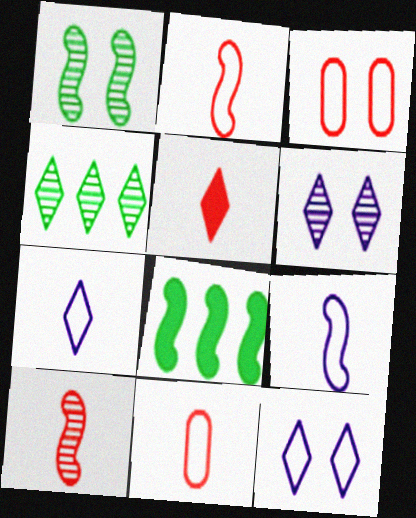[[4, 5, 12], 
[5, 10, 11], 
[6, 8, 11]]